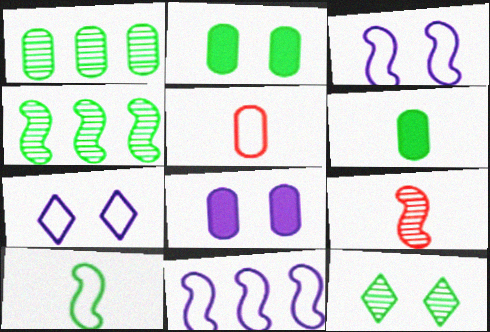[[1, 5, 8]]